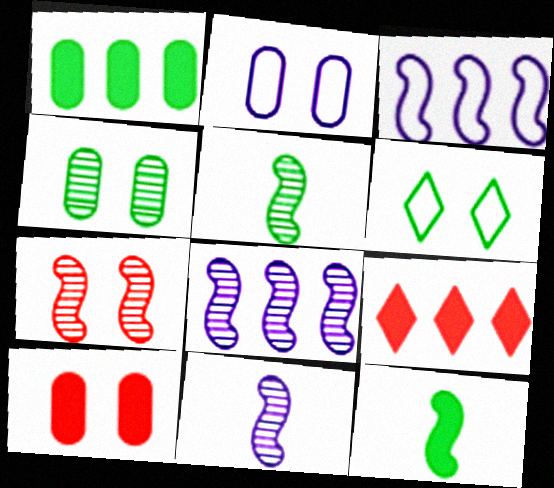[[1, 5, 6], 
[2, 4, 10], 
[2, 5, 9], 
[3, 7, 12], 
[5, 7, 8]]